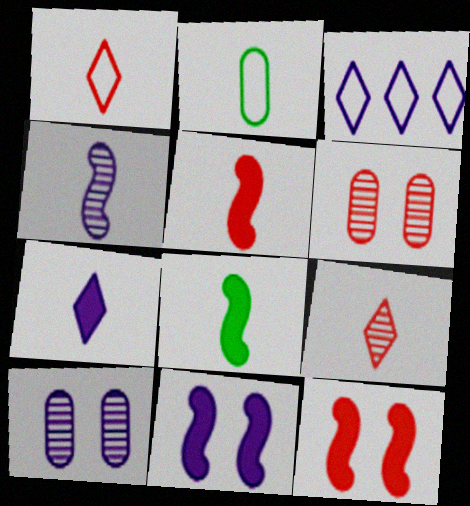[[3, 6, 8]]